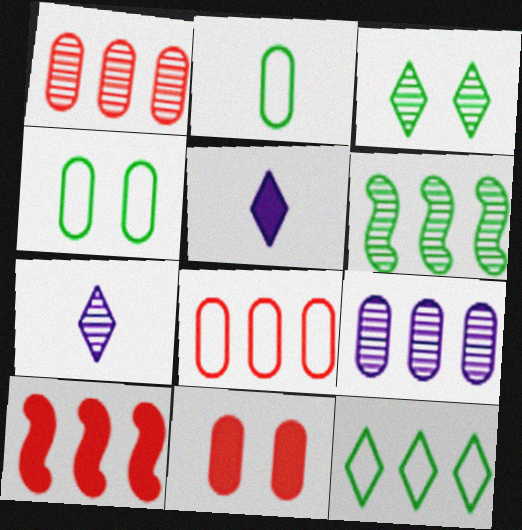[[2, 9, 11], 
[4, 7, 10], 
[9, 10, 12]]